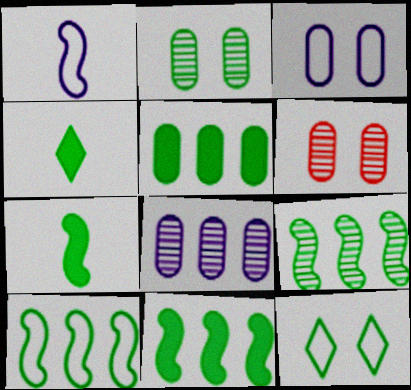[[2, 4, 10], 
[9, 10, 11]]